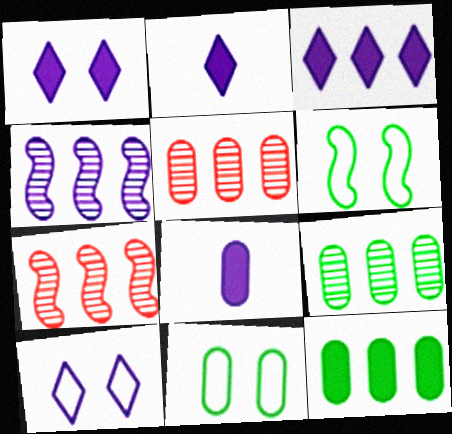[[1, 2, 3], 
[2, 5, 6], 
[2, 7, 11], 
[4, 8, 10], 
[5, 8, 11]]